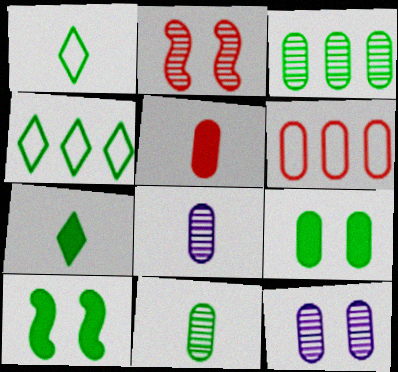[[1, 3, 10], 
[4, 10, 11], 
[6, 8, 9]]